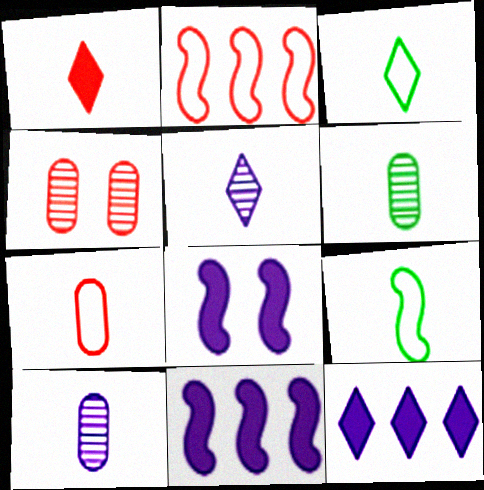[[1, 2, 4], 
[1, 3, 5], 
[1, 9, 10], 
[3, 4, 11], 
[4, 9, 12]]